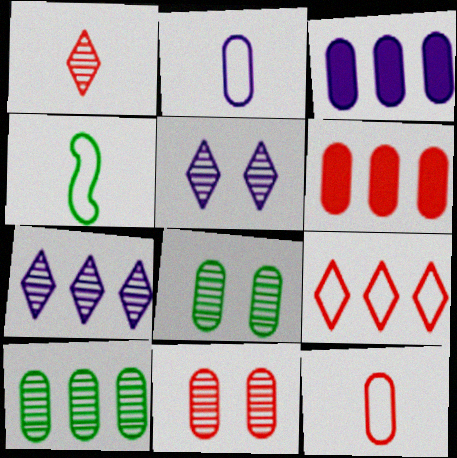[[2, 6, 8], 
[3, 8, 12], 
[4, 5, 6], 
[6, 11, 12]]